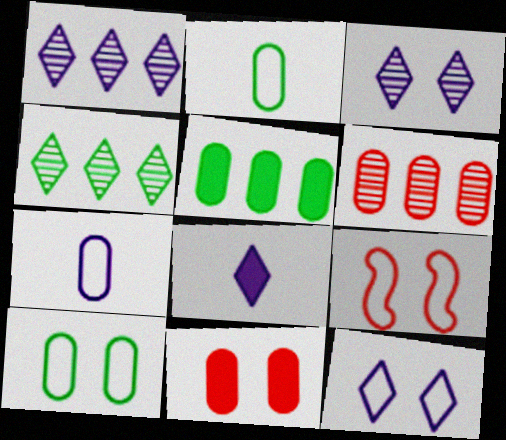[[1, 8, 12], 
[9, 10, 12]]